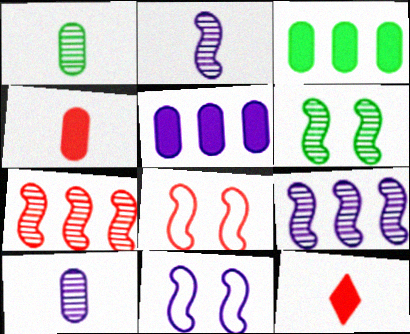[[2, 6, 7]]